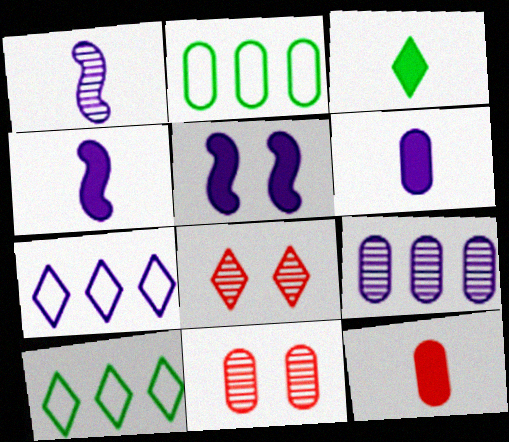[[2, 4, 8], 
[2, 6, 11], 
[3, 4, 12], 
[3, 7, 8], 
[4, 10, 11]]